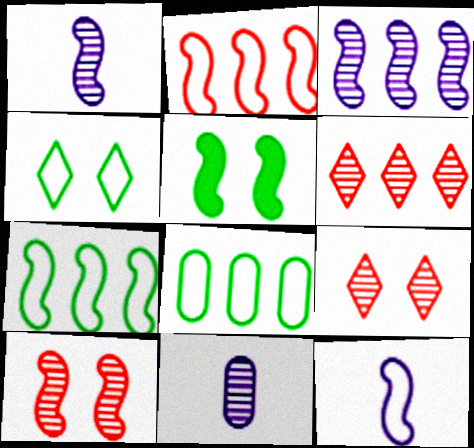[[1, 2, 5]]